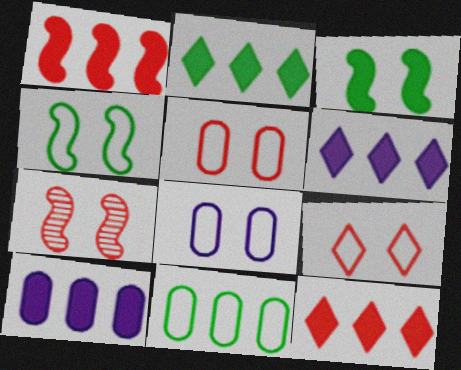[[1, 2, 10], 
[2, 6, 12], 
[4, 8, 9]]